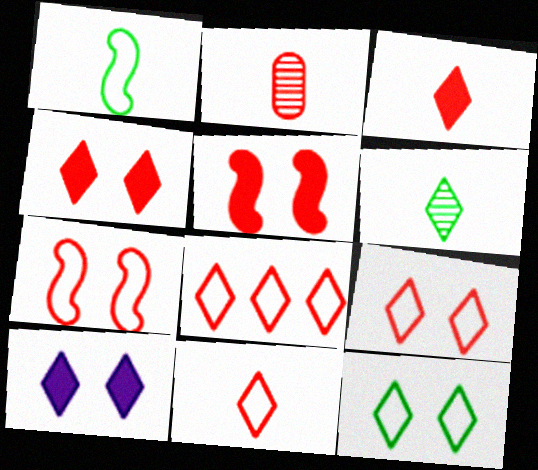[[2, 5, 8], 
[6, 8, 10], 
[8, 9, 11]]